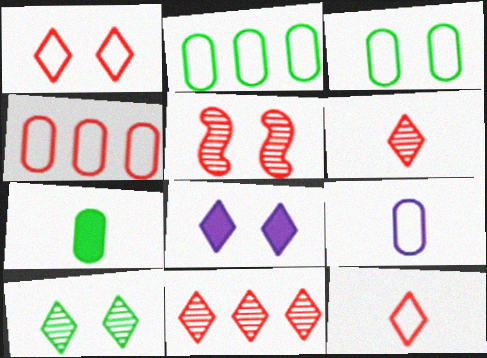[[1, 8, 10], 
[3, 4, 9], 
[3, 5, 8]]